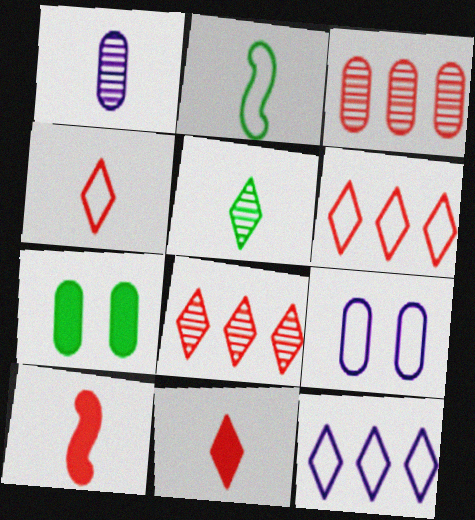[[1, 2, 11], 
[2, 6, 9]]